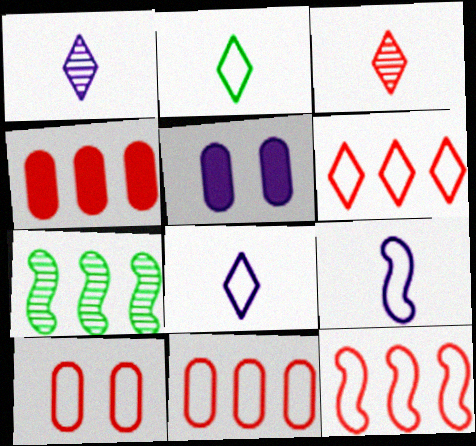[[6, 11, 12]]